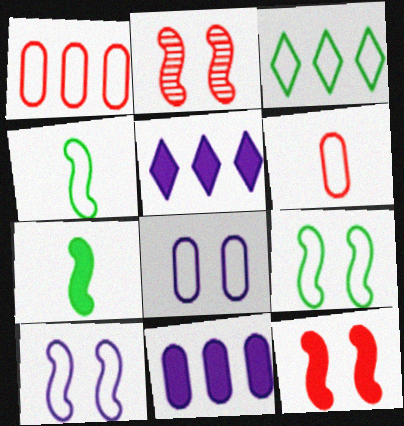[[3, 6, 10]]